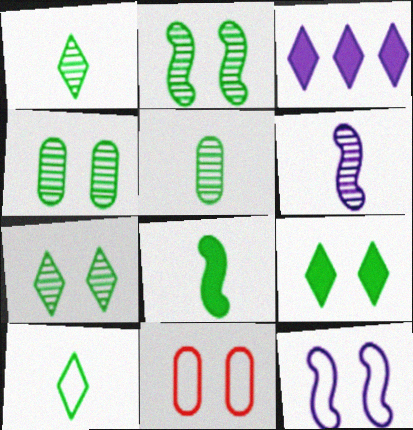[[2, 4, 7], 
[5, 8, 10]]